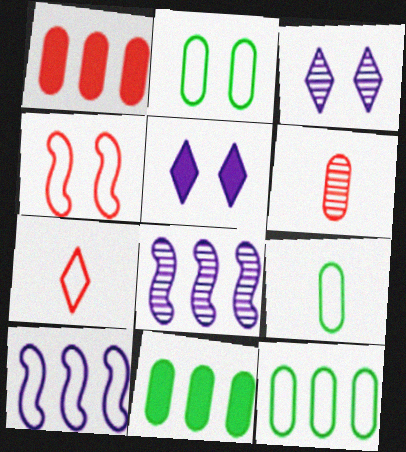[[2, 7, 10], 
[2, 9, 12]]